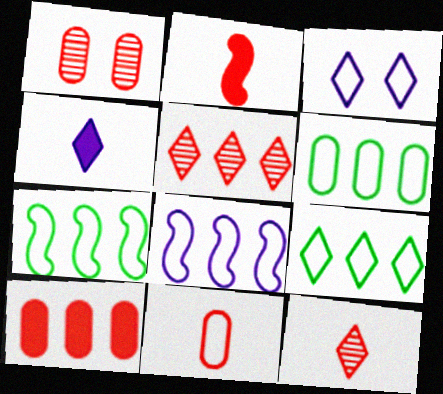[[1, 4, 7], 
[1, 10, 11], 
[2, 11, 12], 
[3, 7, 11], 
[6, 7, 9]]